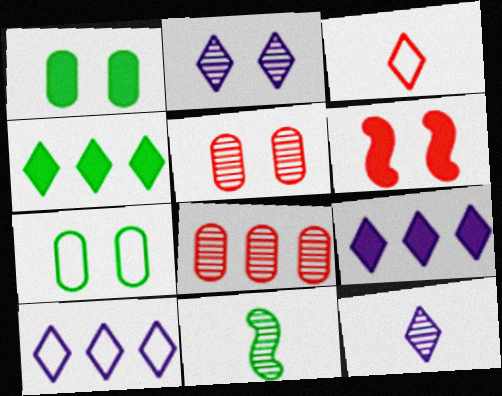[[2, 3, 4], 
[2, 6, 7], 
[2, 8, 11], 
[3, 6, 8], 
[4, 7, 11]]